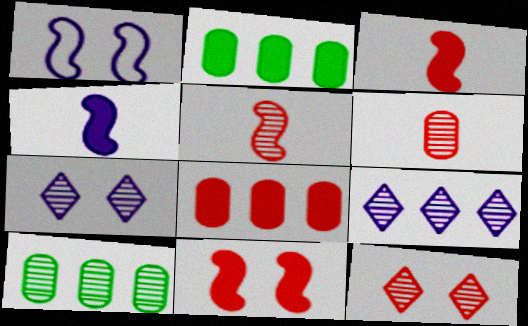[[5, 7, 10]]